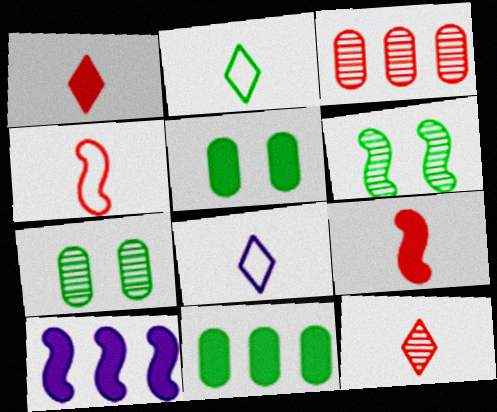[[1, 5, 10], 
[2, 6, 11], 
[4, 6, 10]]